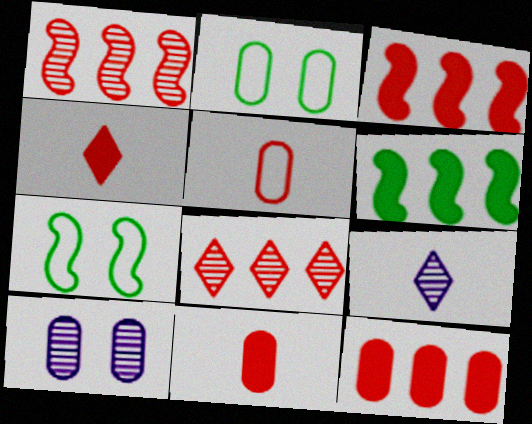[[2, 3, 9], 
[7, 9, 12]]